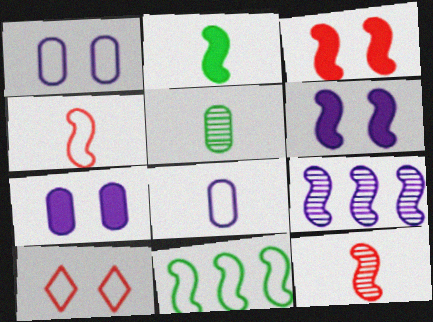[[6, 11, 12], 
[8, 10, 11]]